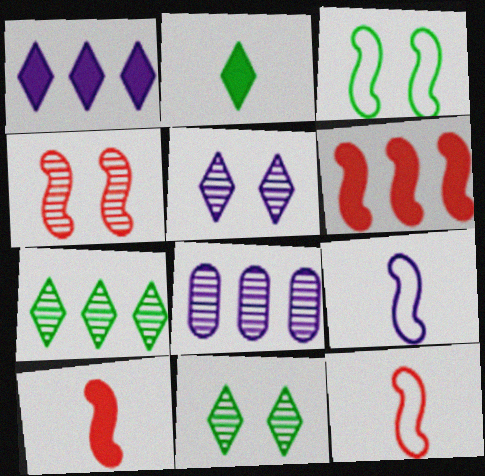[[4, 6, 12]]